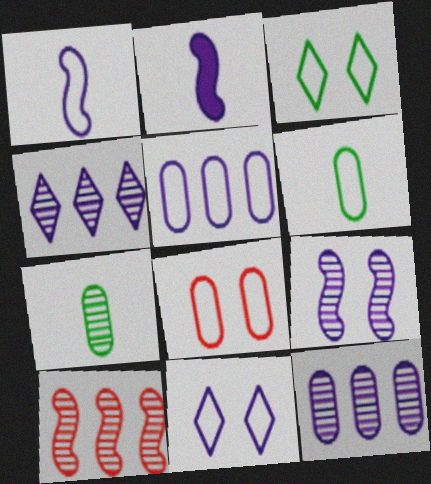[[1, 5, 11], 
[2, 11, 12], 
[5, 6, 8]]